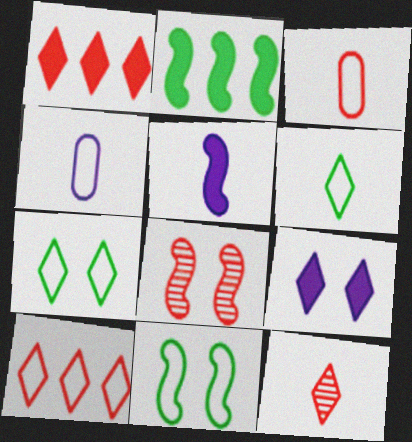[[1, 3, 8], 
[4, 10, 11]]